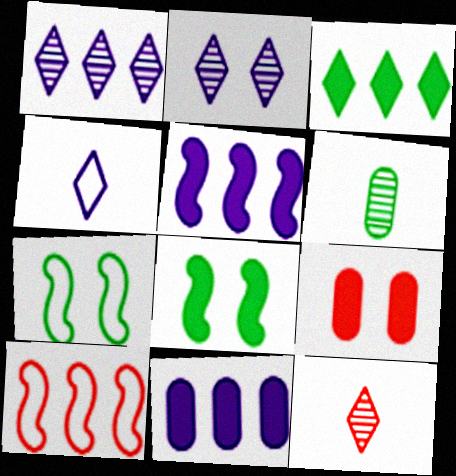[[2, 7, 9], 
[3, 6, 7], 
[7, 11, 12], 
[9, 10, 12]]